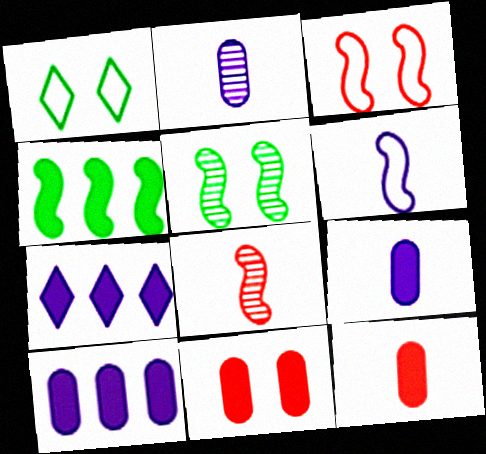[[1, 8, 10]]